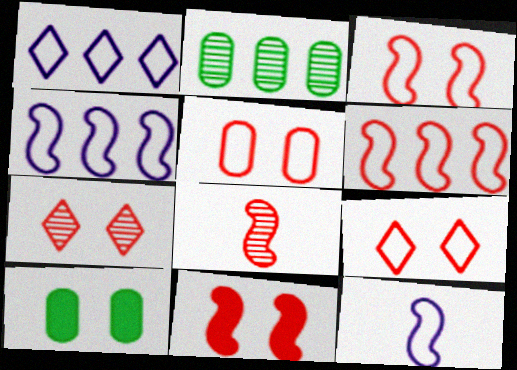[[1, 8, 10], 
[3, 5, 9], 
[5, 7, 11], 
[6, 8, 11]]